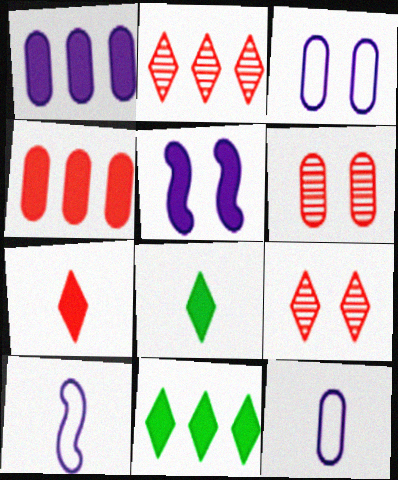[[4, 5, 8], 
[6, 10, 11]]